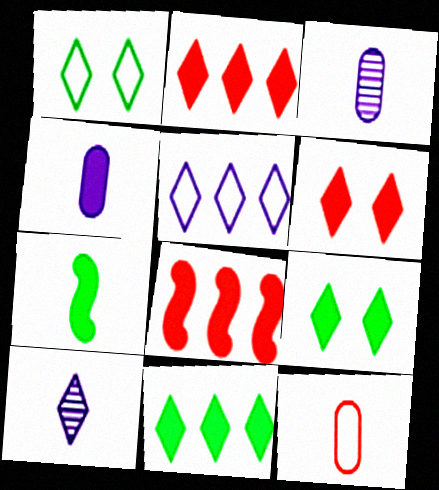[[1, 2, 10], 
[1, 3, 8], 
[4, 8, 9], 
[7, 10, 12]]